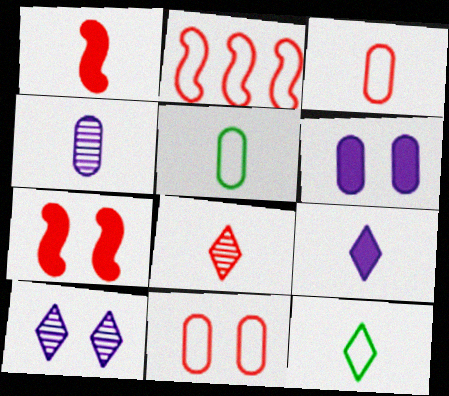[[1, 3, 8], 
[1, 4, 12], 
[8, 9, 12]]